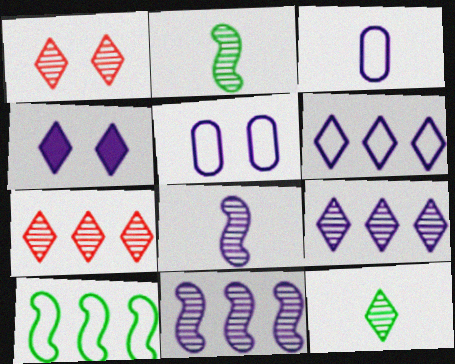[[1, 9, 12], 
[3, 4, 11]]